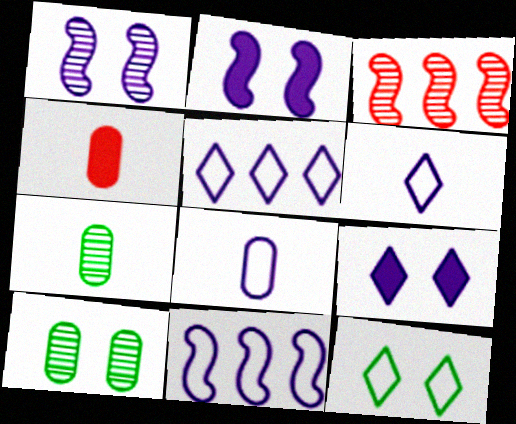[[4, 7, 8]]